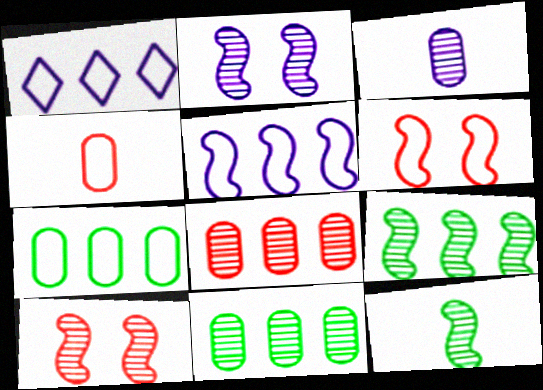[]